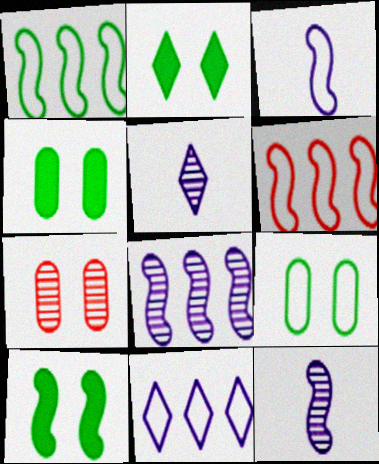[[2, 4, 10], 
[4, 5, 6], 
[6, 10, 12]]